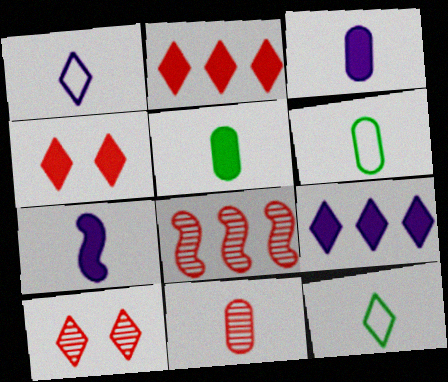[[3, 6, 11], 
[7, 11, 12], 
[8, 10, 11], 
[9, 10, 12]]